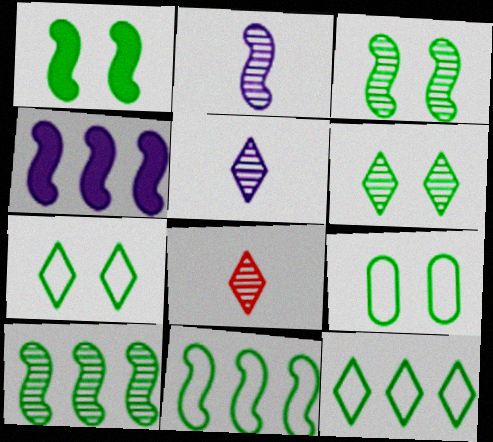[[1, 6, 9], 
[4, 8, 9]]